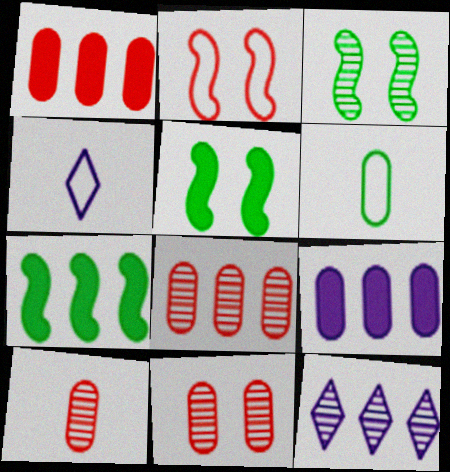[[1, 3, 4], 
[3, 10, 12], 
[4, 5, 8], 
[4, 7, 11], 
[6, 9, 11], 
[8, 10, 11]]